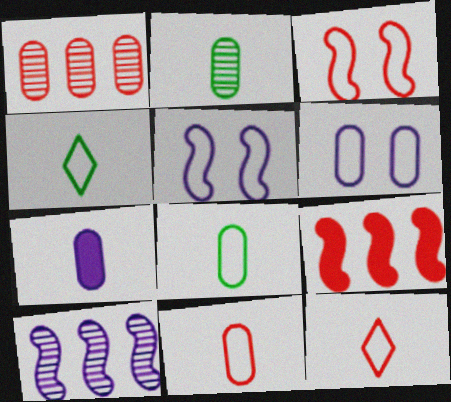[[2, 7, 11]]